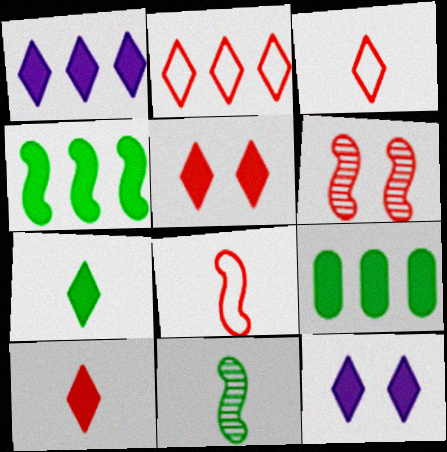[[1, 5, 7]]